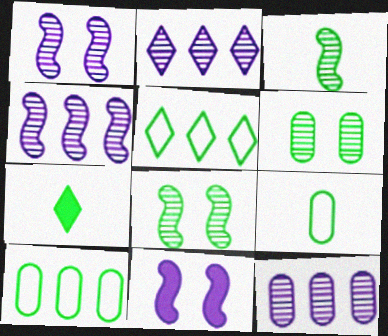[[2, 4, 12], 
[3, 7, 9], 
[7, 8, 10]]